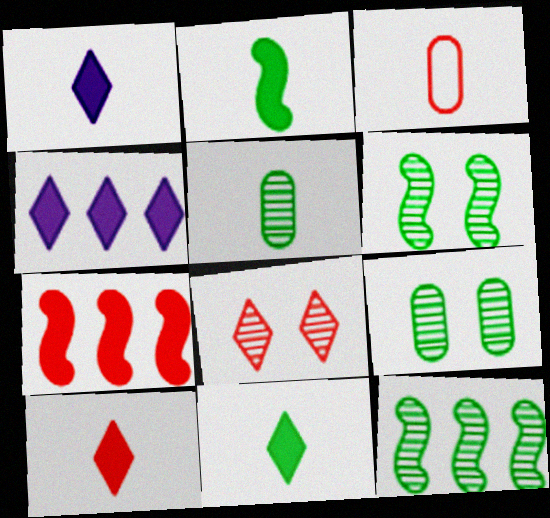[[1, 10, 11], 
[3, 4, 6], 
[3, 7, 8]]